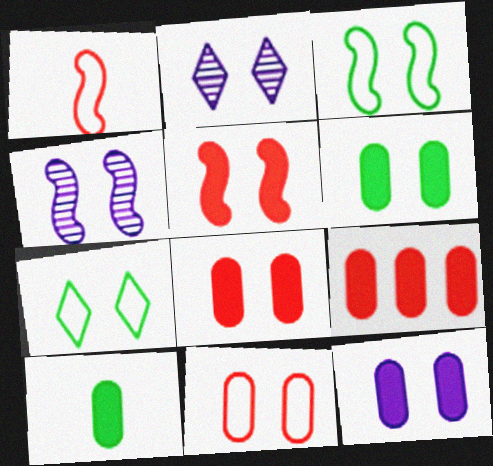[[2, 3, 8], 
[3, 4, 5], 
[4, 7, 8], 
[6, 8, 12], 
[9, 10, 12]]